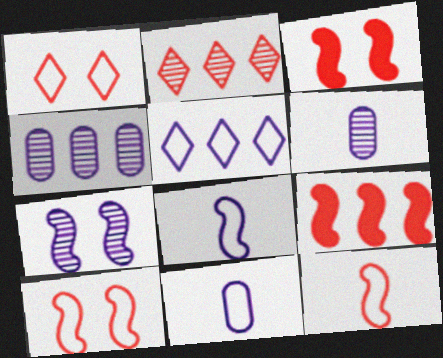[]